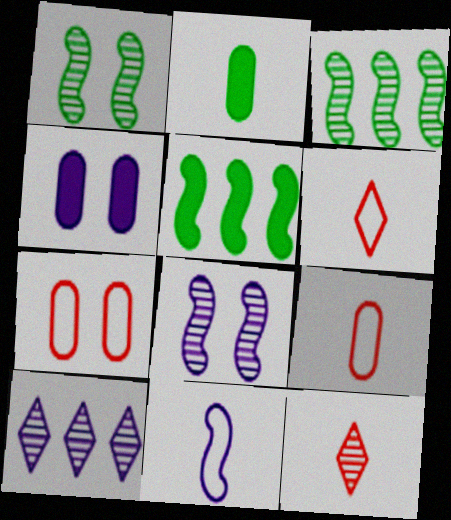[[2, 11, 12], 
[3, 4, 6], 
[4, 10, 11]]